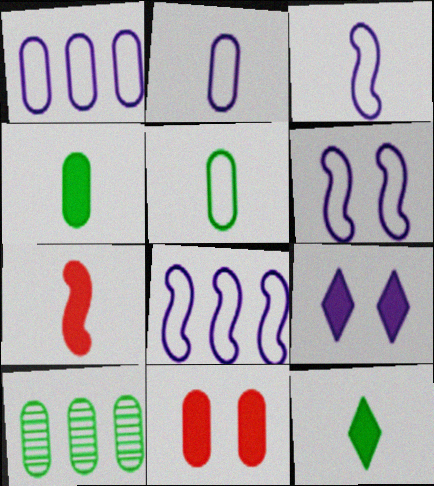[[2, 10, 11], 
[3, 6, 8]]